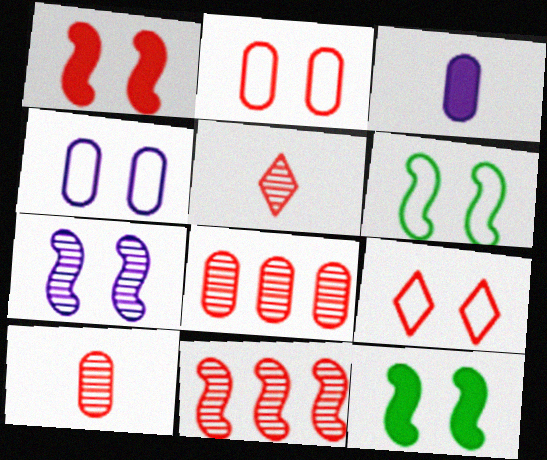[[1, 6, 7], 
[4, 6, 9]]